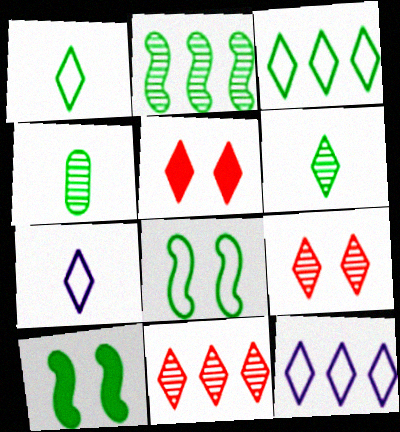[[3, 4, 10], 
[5, 6, 12]]